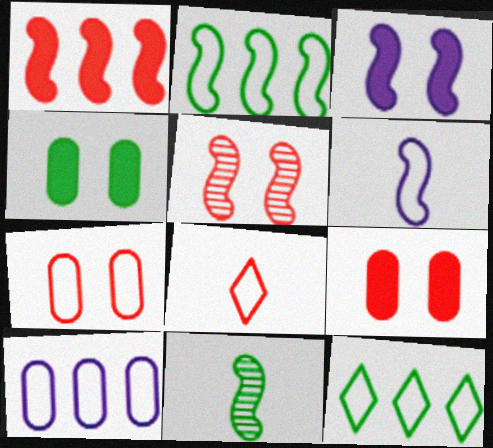[[4, 11, 12], 
[6, 7, 12]]